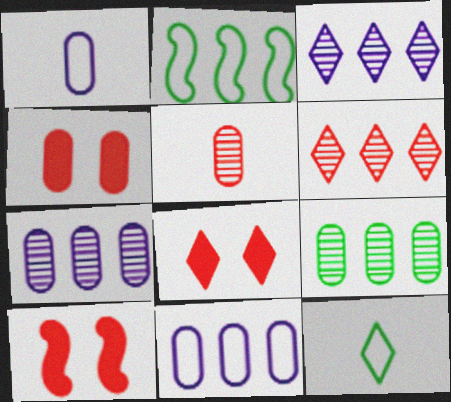[[1, 4, 9], 
[3, 8, 12], 
[4, 8, 10], 
[7, 10, 12]]